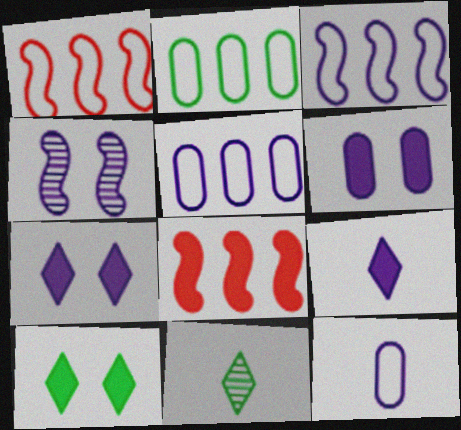[[1, 6, 11], 
[4, 5, 9]]